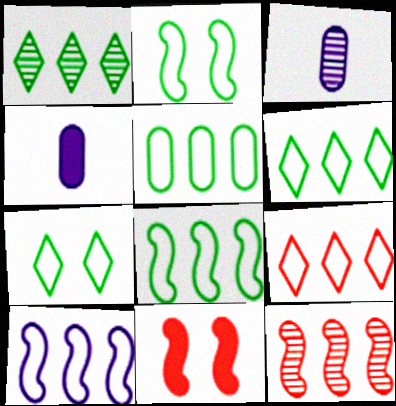[[3, 6, 11], 
[4, 7, 12], 
[5, 6, 8], 
[5, 9, 10]]